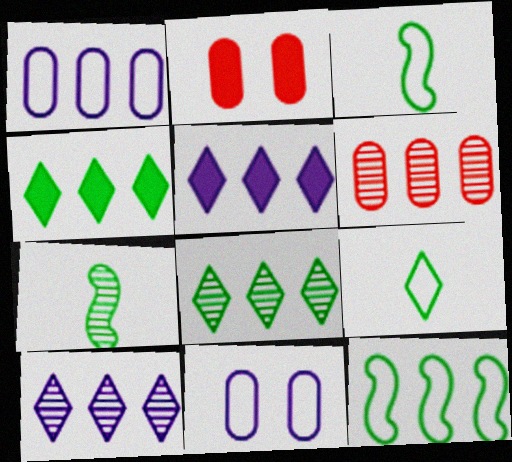[[2, 3, 10], 
[5, 6, 12]]